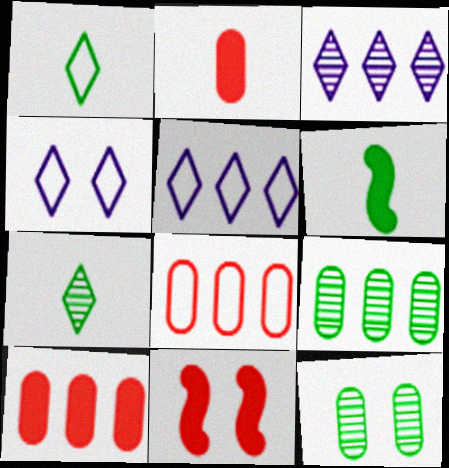[[4, 11, 12]]